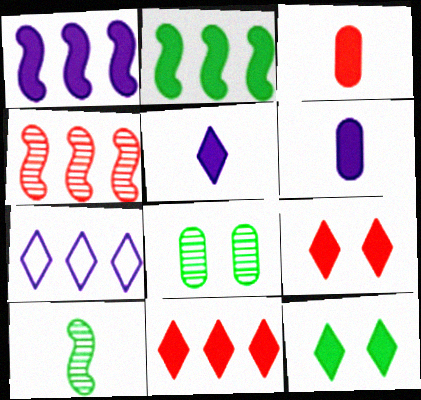[[1, 3, 12], 
[2, 6, 9], 
[5, 11, 12]]